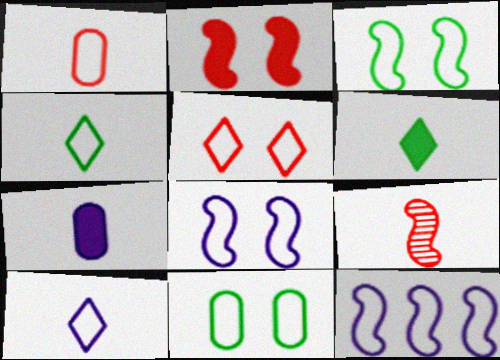[[4, 7, 9], 
[5, 8, 11]]